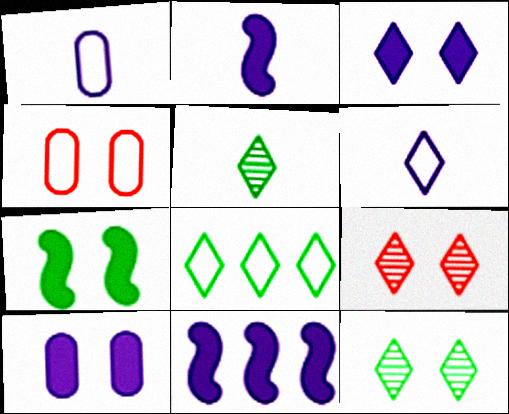[[4, 5, 11]]